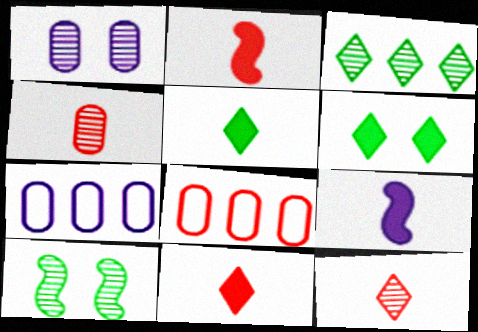[[7, 10, 11]]